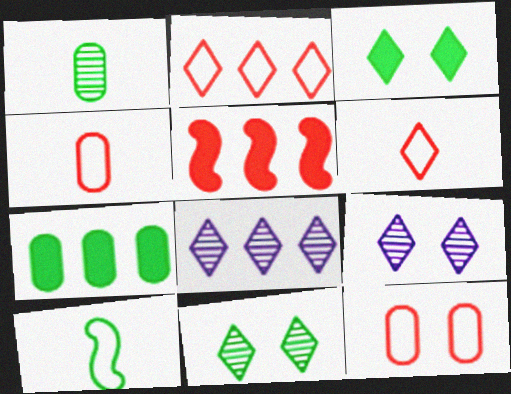[[3, 6, 8], 
[7, 10, 11]]